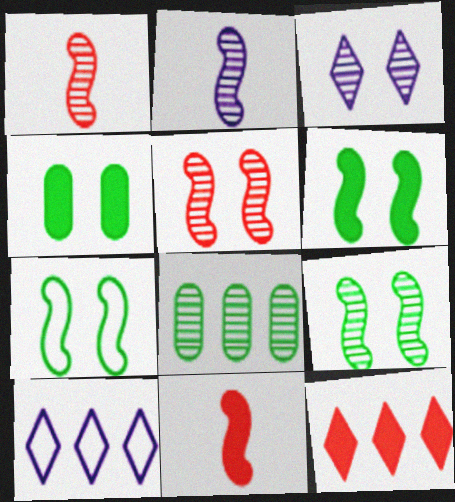[[1, 3, 8], 
[1, 4, 10], 
[6, 7, 9]]